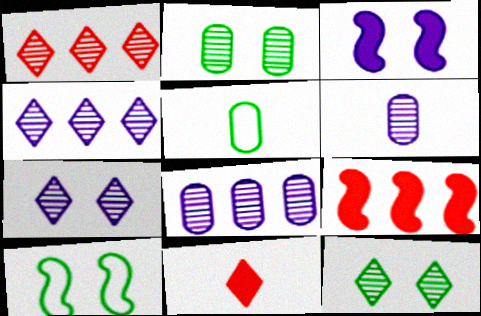[[1, 3, 5], 
[5, 7, 9], 
[8, 10, 11]]